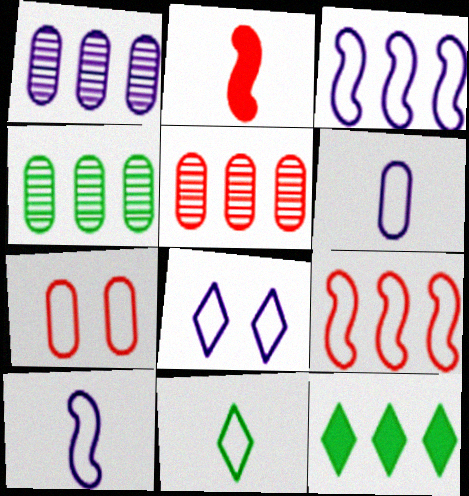[[1, 4, 5], 
[1, 9, 12], 
[2, 4, 8], 
[3, 5, 12], 
[3, 6, 8], 
[3, 7, 11]]